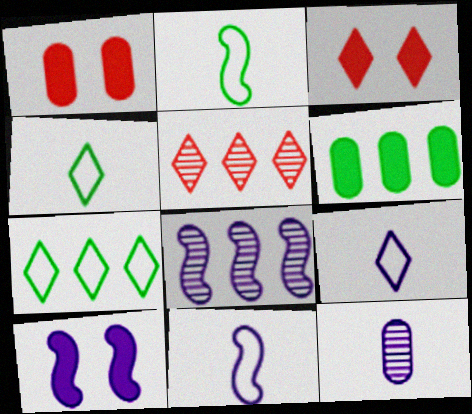[[1, 4, 8], 
[8, 10, 11]]